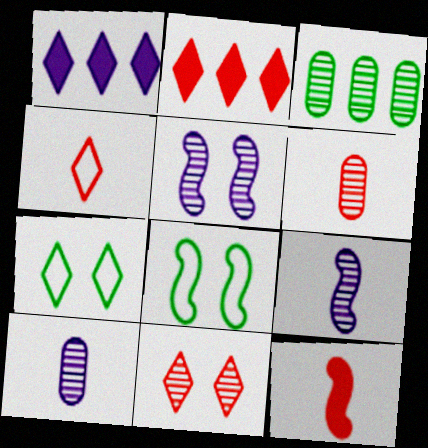[[1, 6, 8], 
[2, 4, 11], 
[2, 8, 10], 
[3, 9, 11], 
[4, 6, 12]]